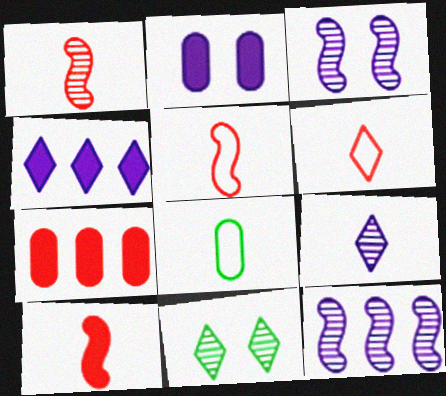[[1, 5, 10], 
[4, 6, 11], 
[8, 9, 10]]